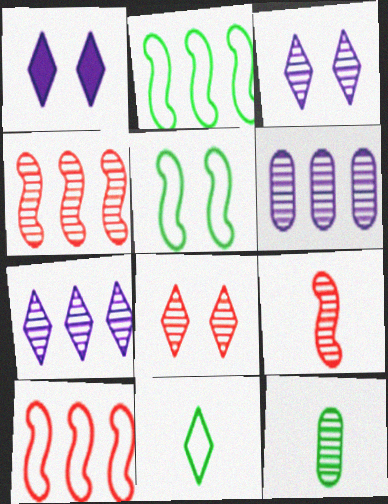[[1, 10, 12], 
[3, 4, 12]]